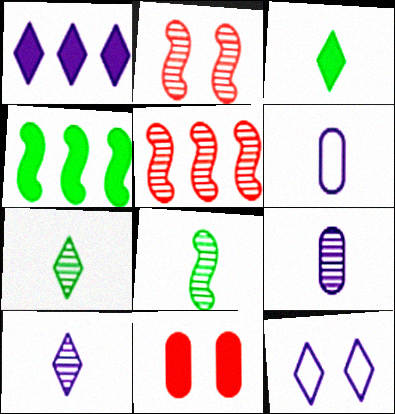[[1, 10, 12]]